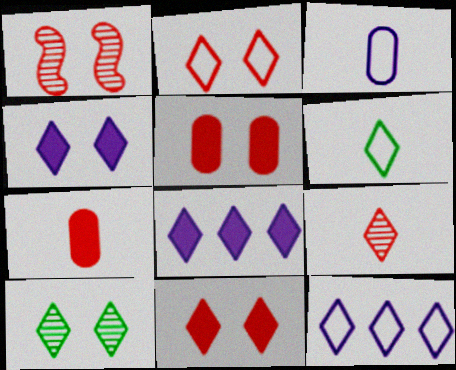[[1, 2, 5], 
[2, 4, 10], 
[2, 6, 12]]